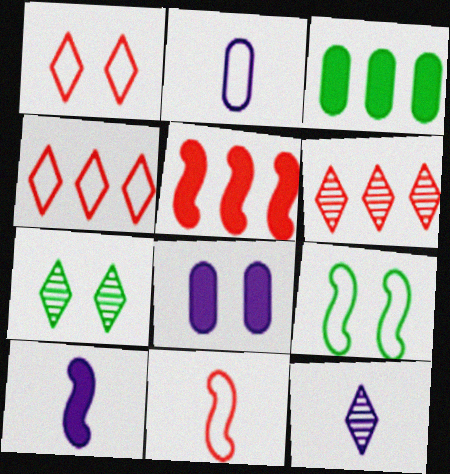[[2, 4, 9], 
[2, 5, 7], 
[2, 10, 12], 
[6, 7, 12]]